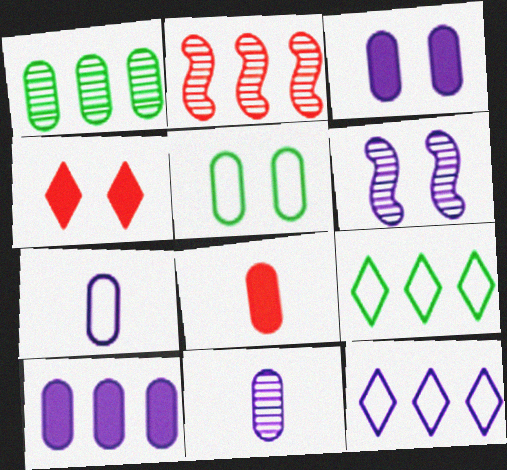[[2, 9, 10], 
[4, 5, 6], 
[6, 8, 9]]